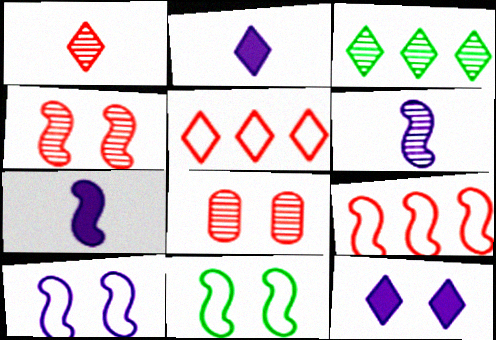[[3, 6, 8], 
[8, 11, 12]]